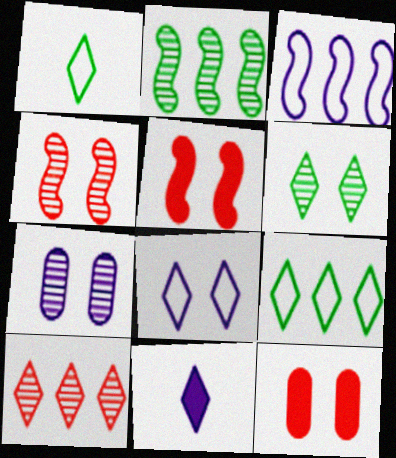[[3, 7, 11], 
[4, 6, 7]]